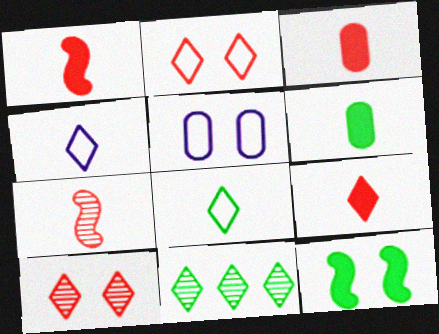[[1, 3, 9], 
[1, 5, 11], 
[4, 6, 7], 
[5, 10, 12]]